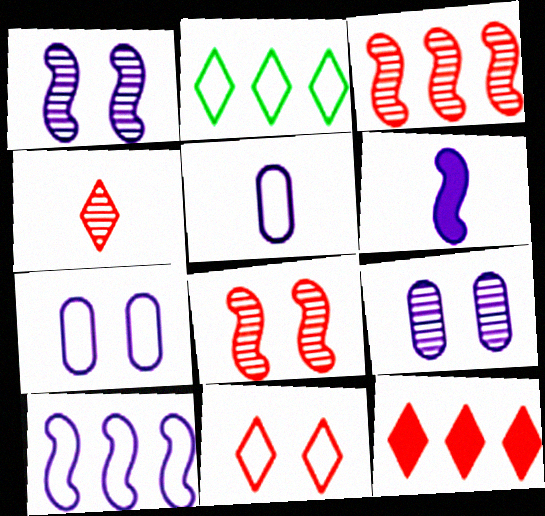[[1, 6, 10], 
[4, 11, 12]]